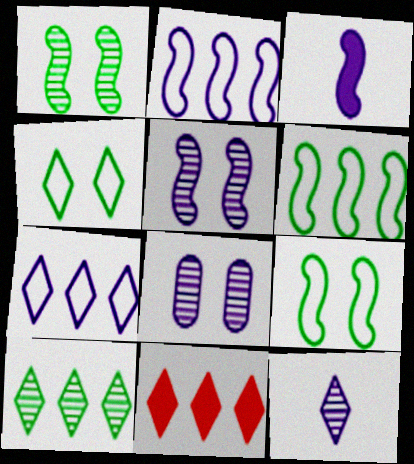[[2, 3, 5], 
[3, 7, 8], 
[4, 11, 12], 
[7, 10, 11]]